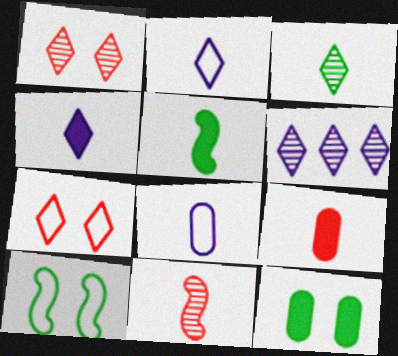[[1, 3, 6], 
[4, 5, 9], 
[6, 9, 10]]